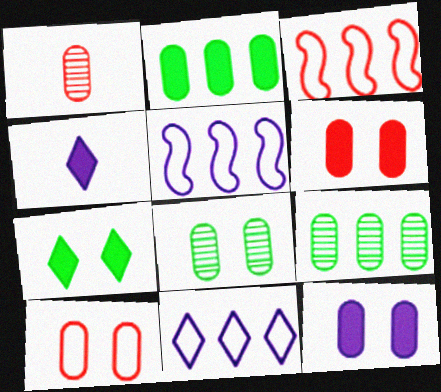[[1, 5, 7], 
[3, 4, 8], 
[8, 10, 12]]